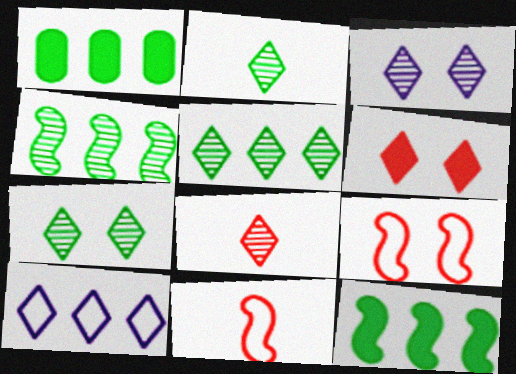[[1, 3, 11], 
[2, 5, 7], 
[2, 6, 10], 
[3, 5, 8]]